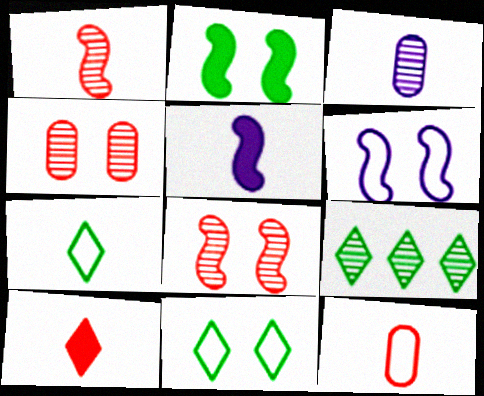[[1, 10, 12], 
[2, 6, 8], 
[3, 8, 9]]